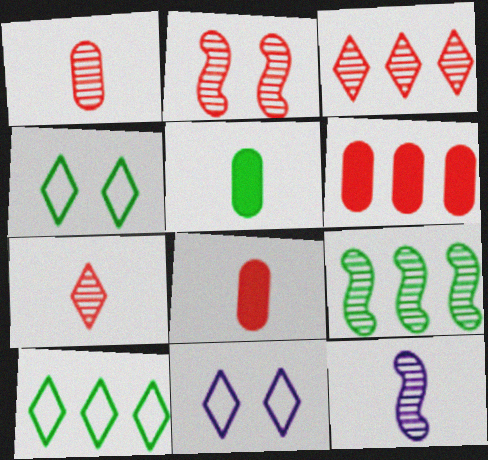[[1, 2, 3], 
[2, 9, 12], 
[4, 5, 9], 
[4, 6, 12], 
[8, 9, 11]]